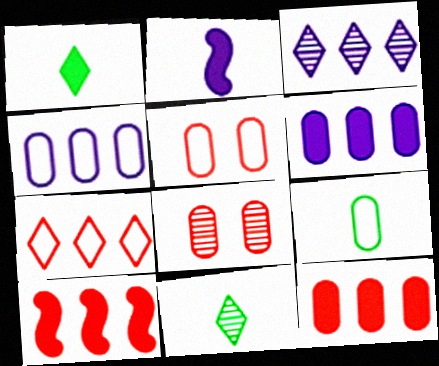[[4, 5, 9], 
[6, 8, 9]]